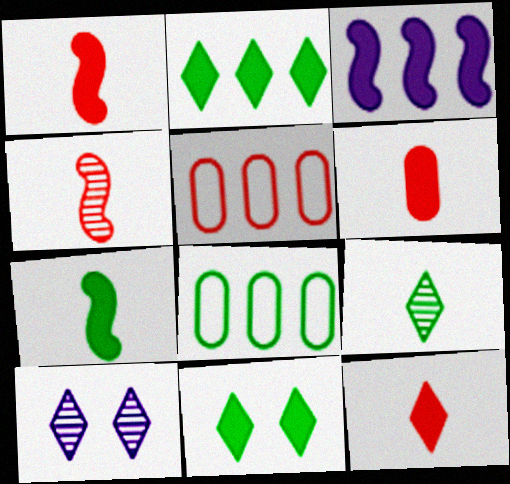[[1, 6, 12], 
[1, 8, 10], 
[3, 6, 11], 
[5, 7, 10]]